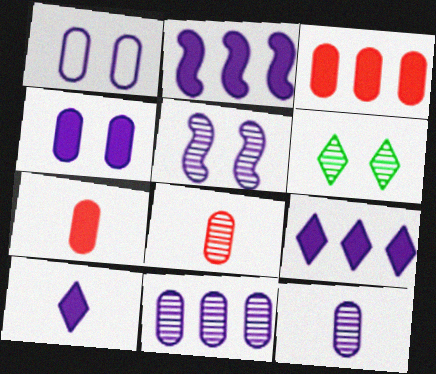[[2, 4, 10]]